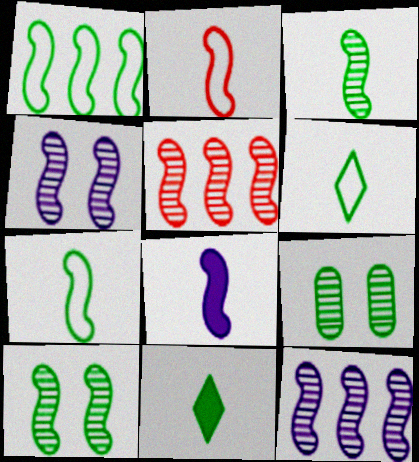[[1, 9, 11], 
[2, 3, 8], 
[3, 4, 5]]